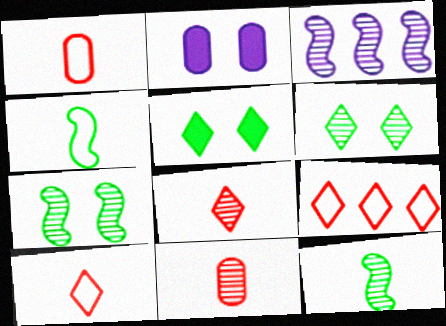[[1, 3, 5], 
[2, 9, 12], 
[3, 6, 11]]